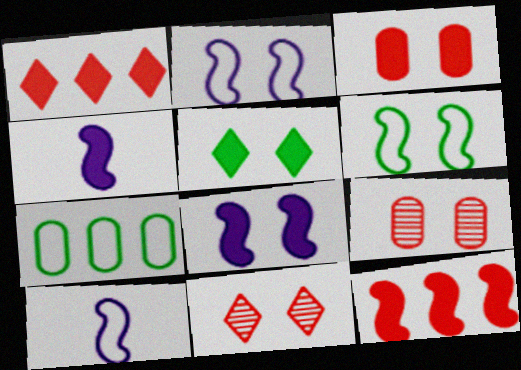[[2, 5, 9], 
[3, 5, 8], 
[4, 7, 11]]